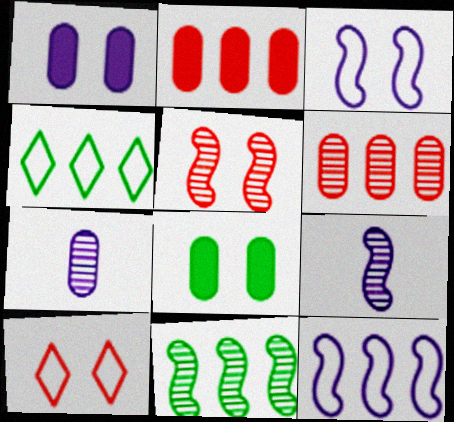[[5, 9, 11]]